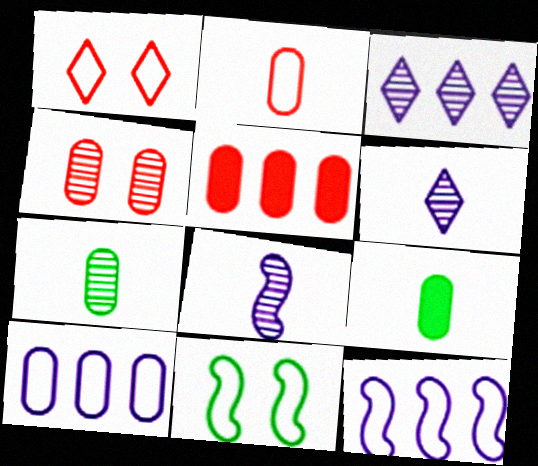[[2, 4, 5], 
[4, 9, 10], 
[5, 6, 11]]